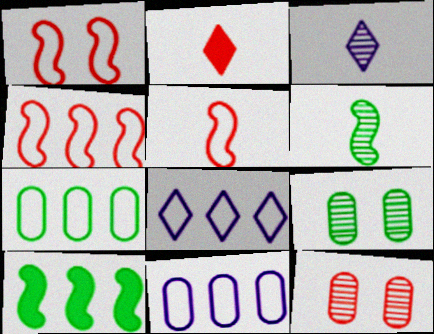[[1, 4, 5], 
[2, 4, 12], 
[4, 7, 8]]